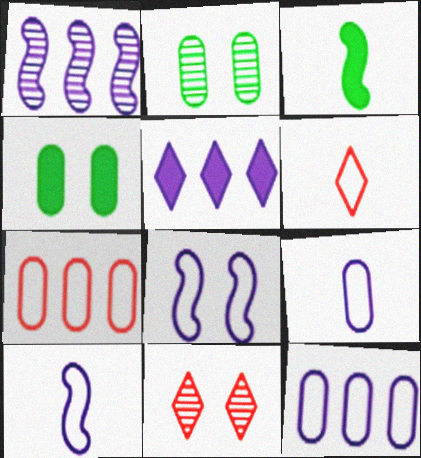[[1, 4, 6], 
[1, 5, 12], 
[3, 11, 12], 
[4, 8, 11]]